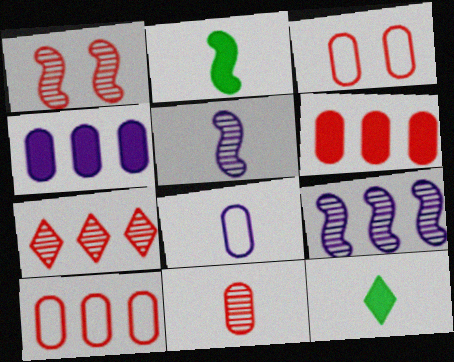[[1, 7, 11], 
[3, 6, 11], 
[3, 9, 12]]